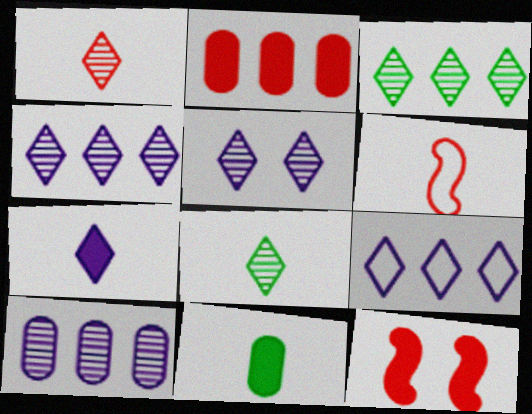[[1, 3, 5], 
[5, 7, 9]]